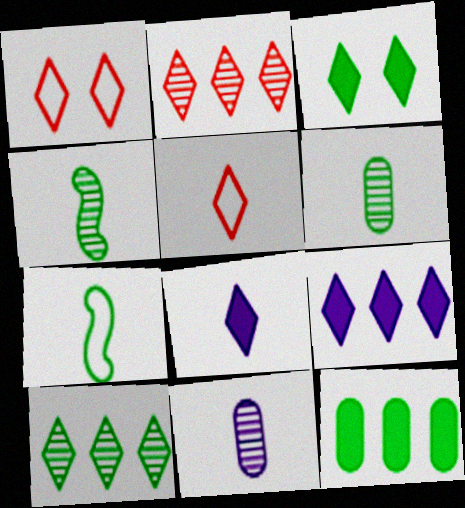[[1, 8, 10]]